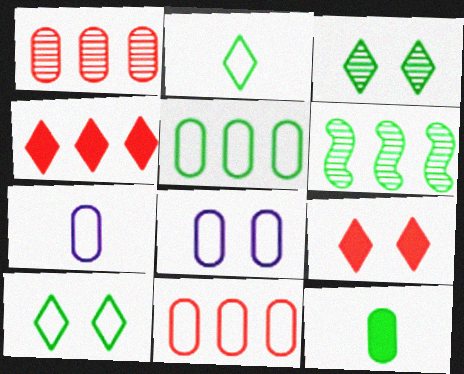[[1, 8, 12], 
[6, 7, 9], 
[6, 10, 12]]